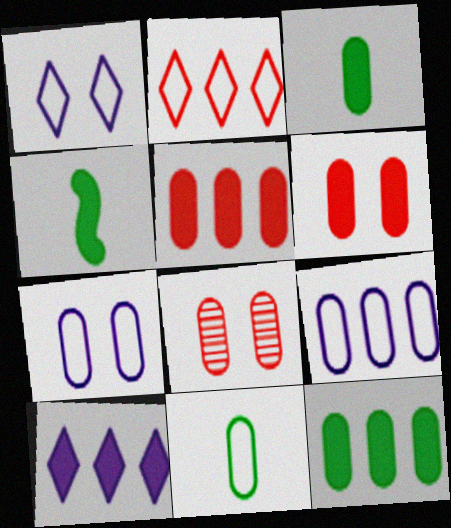[[3, 8, 9], 
[4, 6, 10]]